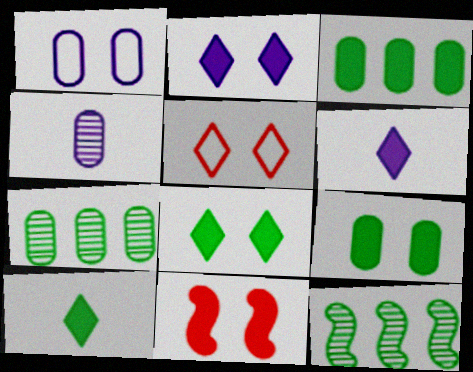[[2, 9, 11], 
[3, 6, 11]]